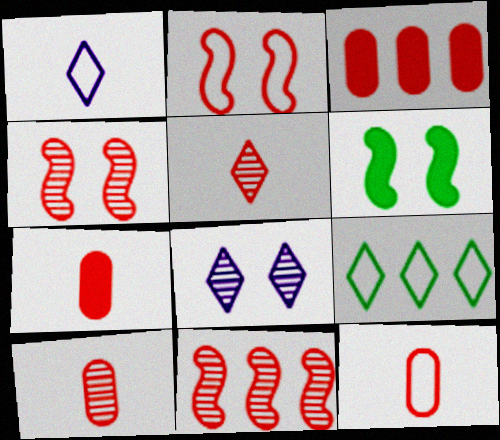[[2, 3, 5], 
[7, 10, 12]]